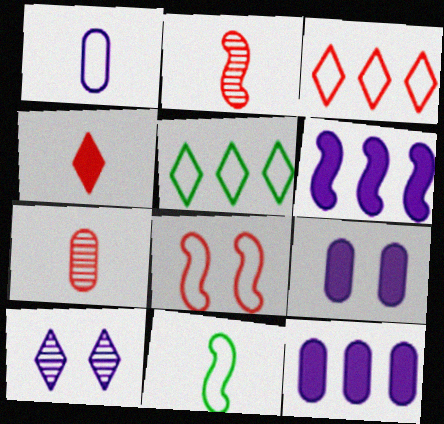[[1, 5, 8], 
[1, 6, 10], 
[2, 5, 9], 
[4, 5, 10]]